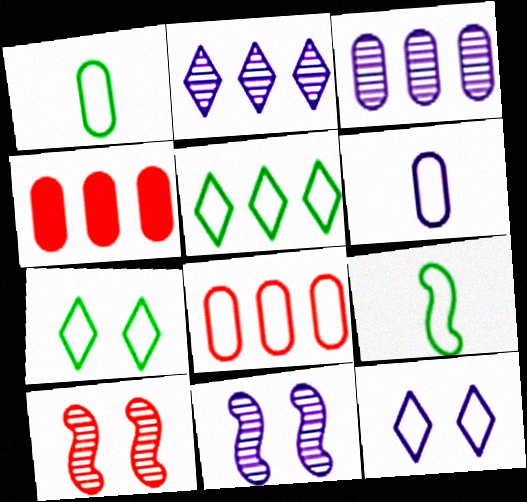[[8, 9, 12]]